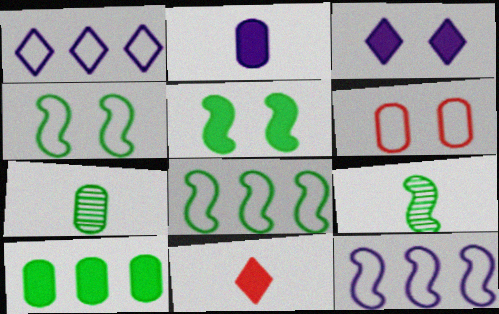[[5, 8, 9]]